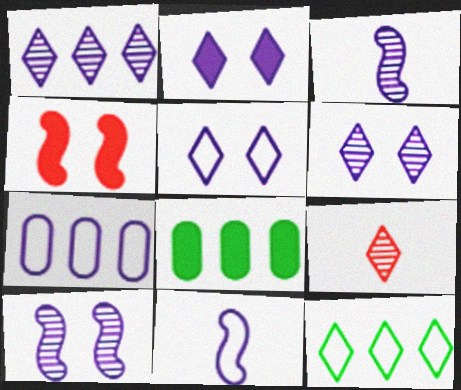[[2, 3, 7], 
[2, 5, 6], 
[2, 9, 12], 
[5, 7, 11]]